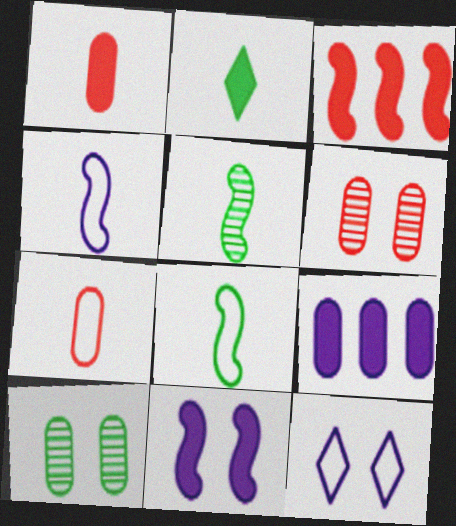[[7, 9, 10]]